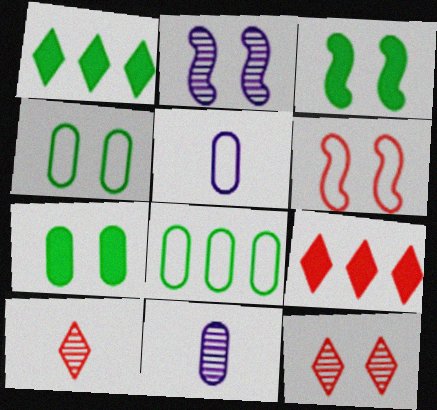[[1, 6, 11], 
[2, 3, 6]]